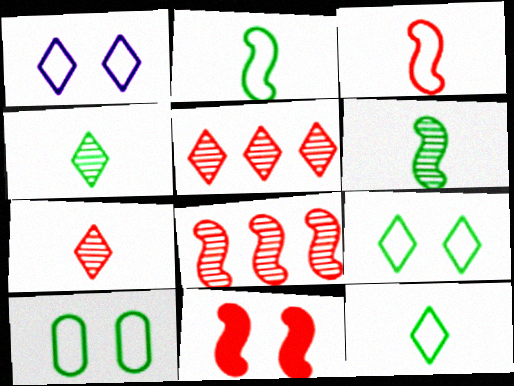[[3, 8, 11]]